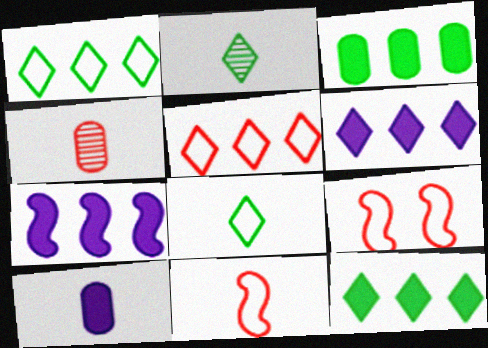[[2, 10, 11]]